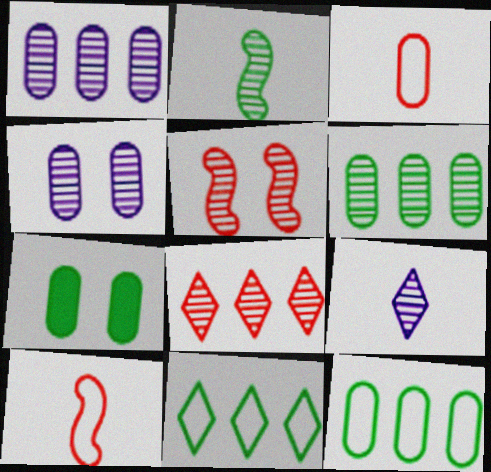[[1, 3, 7], 
[2, 4, 8], 
[2, 7, 11], 
[5, 6, 9]]